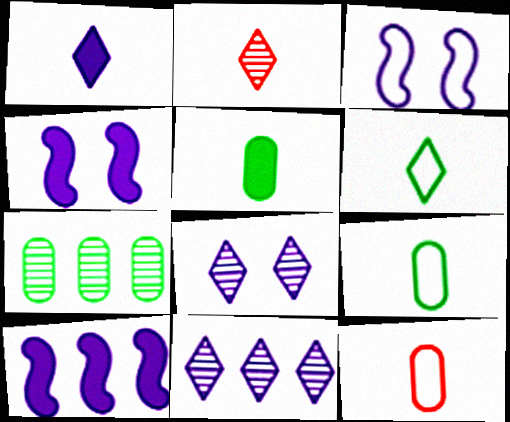[[1, 2, 6]]